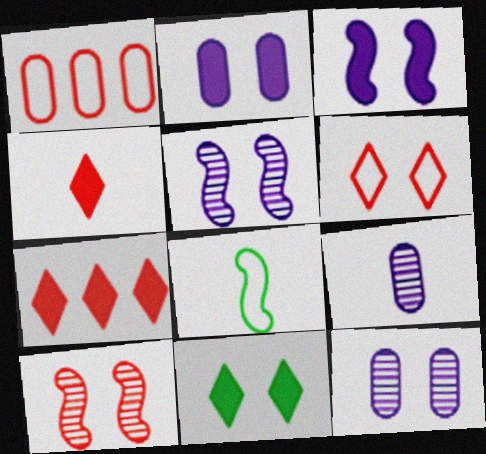[[1, 4, 10], 
[4, 8, 9], 
[7, 8, 12]]